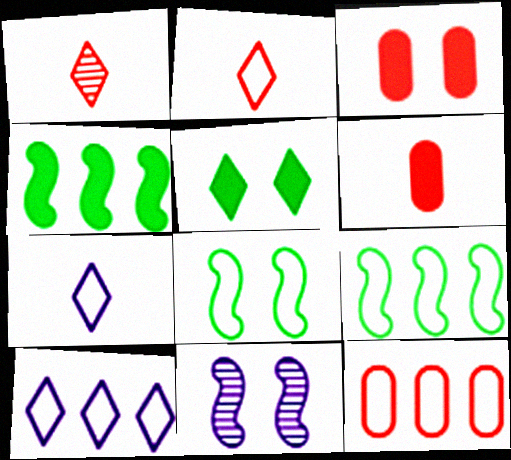[[1, 5, 10], 
[7, 8, 12], 
[9, 10, 12]]